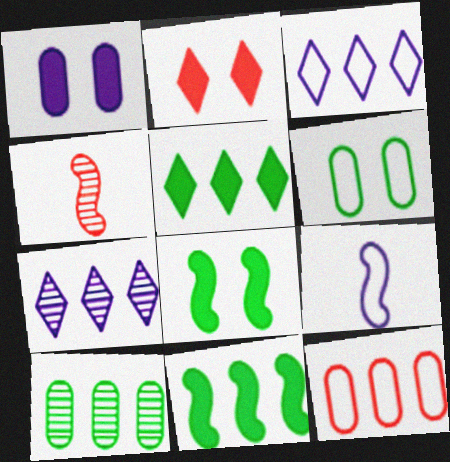[[1, 2, 8], 
[1, 7, 9], 
[2, 4, 12], 
[2, 9, 10], 
[7, 11, 12]]